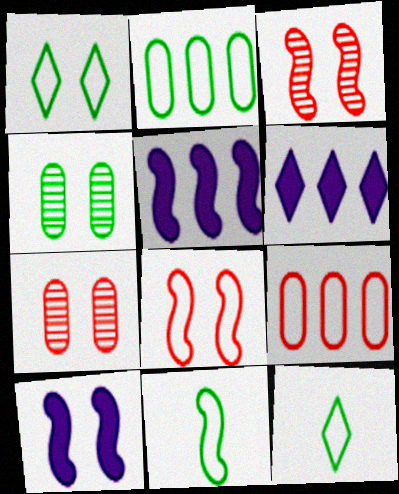[[1, 2, 11], 
[1, 7, 10], 
[3, 5, 11], 
[5, 7, 12], 
[6, 7, 11]]